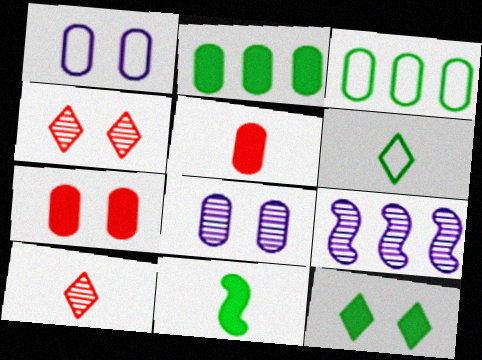[[2, 11, 12], 
[3, 5, 8], 
[6, 7, 9]]